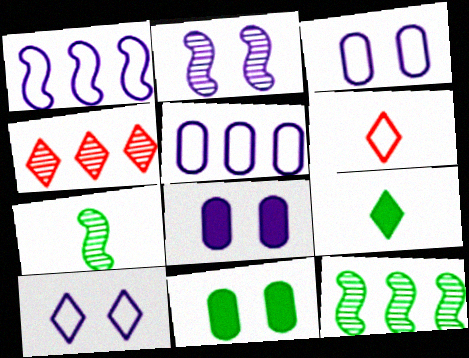[[2, 8, 10], 
[4, 9, 10], 
[6, 8, 12]]